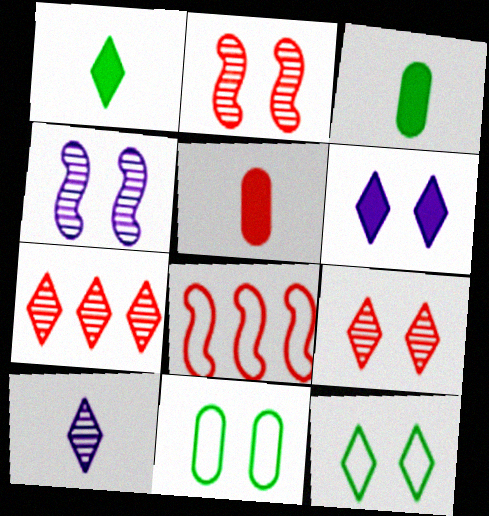[[2, 6, 11], 
[5, 8, 9], 
[6, 9, 12]]